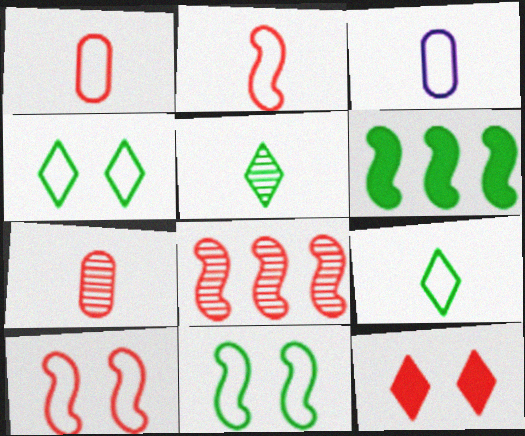[[1, 8, 12], 
[2, 3, 9]]